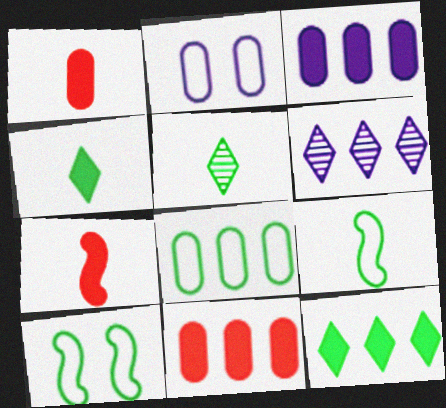[[1, 6, 10]]